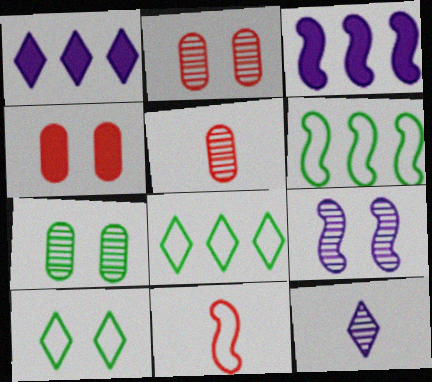[[1, 7, 11], 
[3, 5, 10], 
[4, 6, 12], 
[4, 9, 10]]